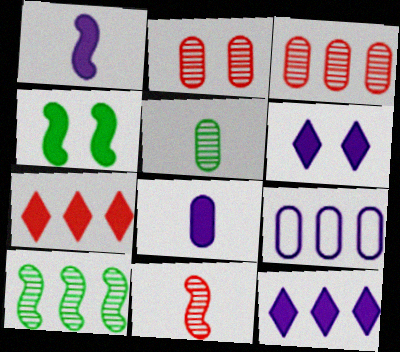[[4, 7, 8], 
[7, 9, 10]]